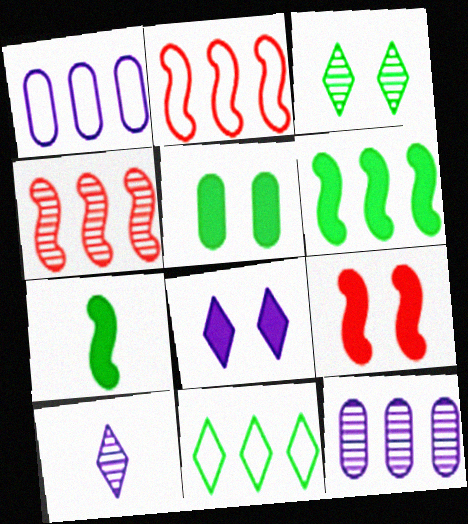[[1, 2, 11], 
[2, 5, 10], 
[5, 8, 9]]